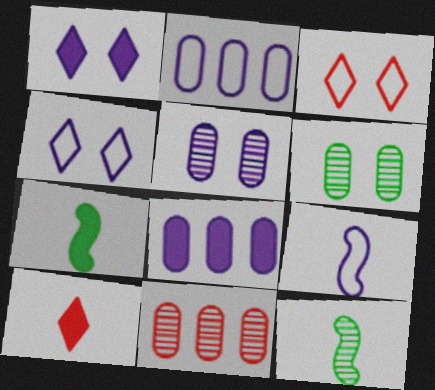[[2, 4, 9], 
[3, 8, 12], 
[4, 7, 11]]